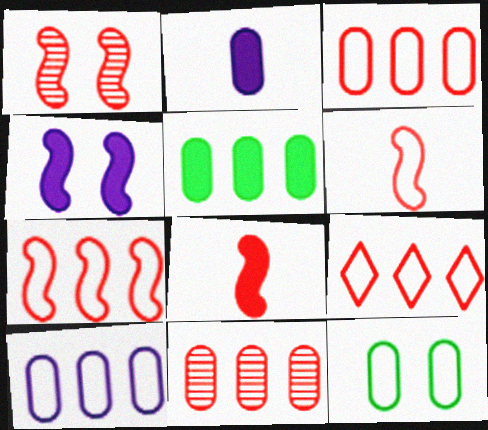[[1, 7, 8], 
[2, 11, 12], 
[3, 7, 9], 
[5, 10, 11]]